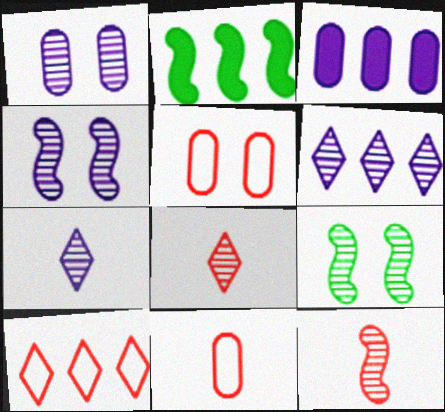[[2, 5, 7]]